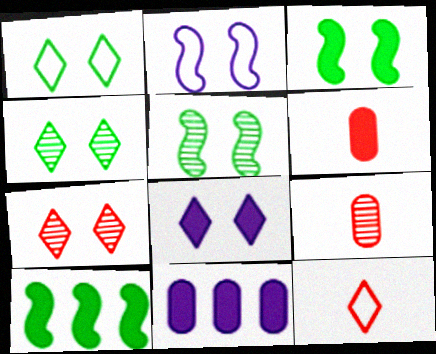[[1, 7, 8], 
[5, 11, 12], 
[6, 8, 10]]